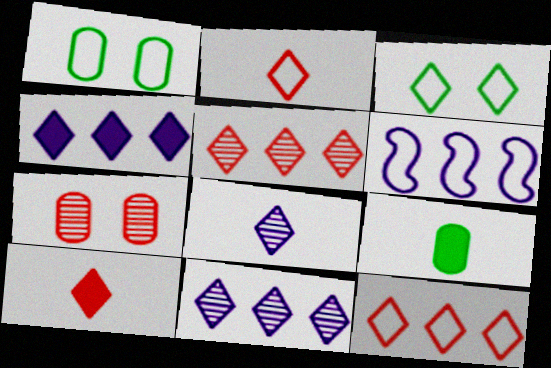[[1, 2, 6], 
[3, 10, 11]]